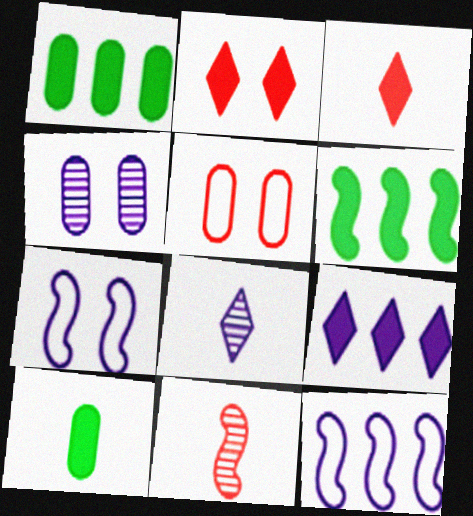[[5, 6, 8], 
[6, 7, 11]]